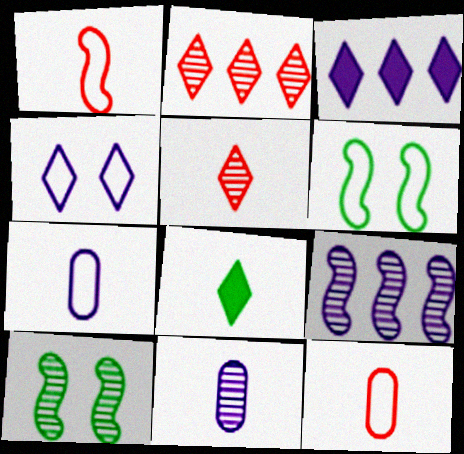[[1, 8, 11], 
[2, 4, 8], 
[2, 10, 11], 
[3, 10, 12]]